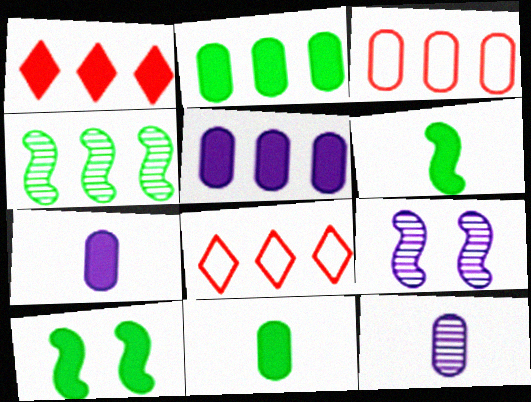[[1, 7, 10], 
[4, 5, 8], 
[8, 9, 11], 
[8, 10, 12]]